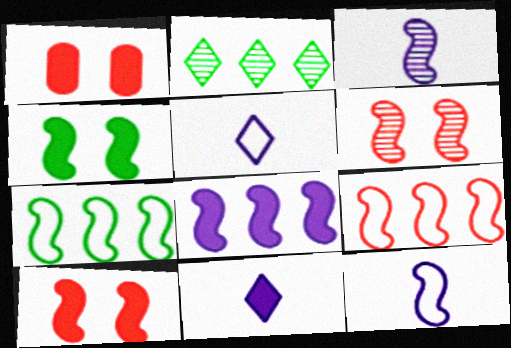[[1, 2, 12], 
[3, 4, 9], 
[3, 7, 10]]